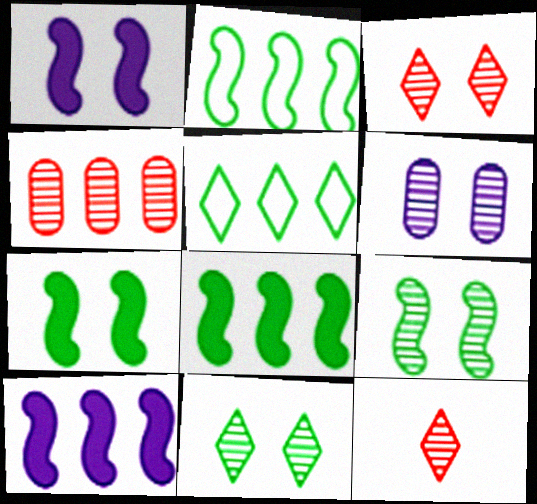[[3, 6, 9], 
[4, 5, 10]]